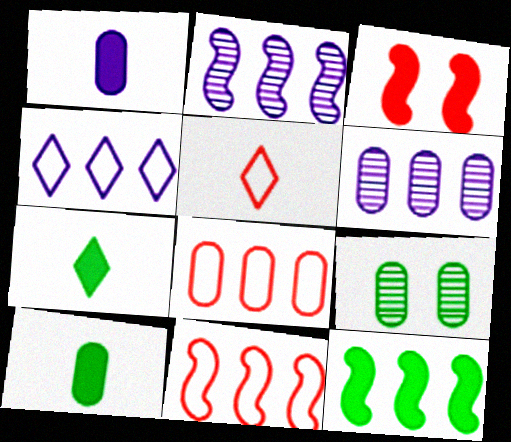[[1, 8, 9], 
[2, 11, 12]]